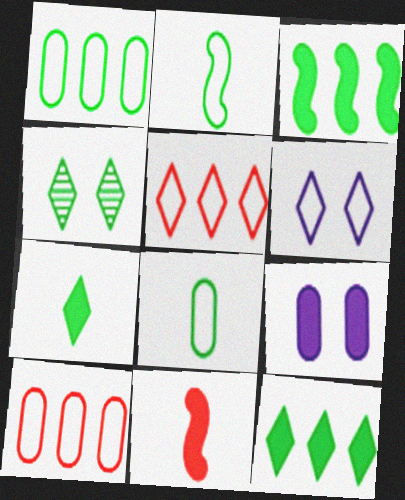[[2, 6, 10], 
[3, 4, 8], 
[9, 11, 12]]